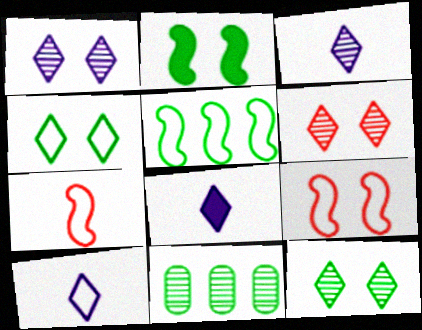[[1, 6, 12], 
[3, 8, 10], 
[8, 9, 11]]